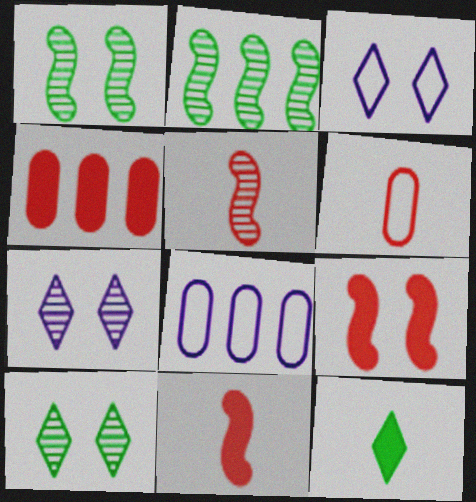[[8, 10, 11]]